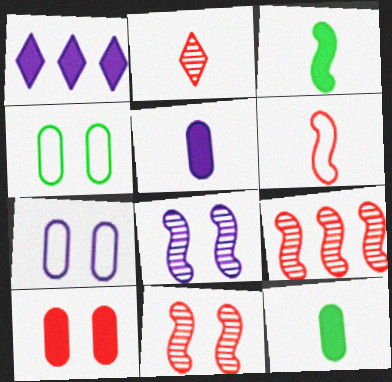[[1, 3, 10]]